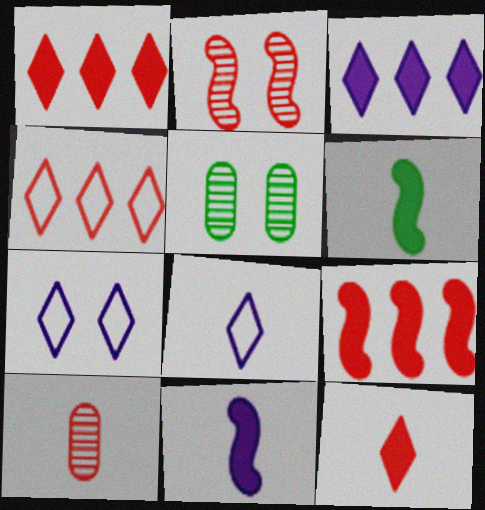[[4, 5, 11], 
[5, 8, 9], 
[6, 8, 10]]